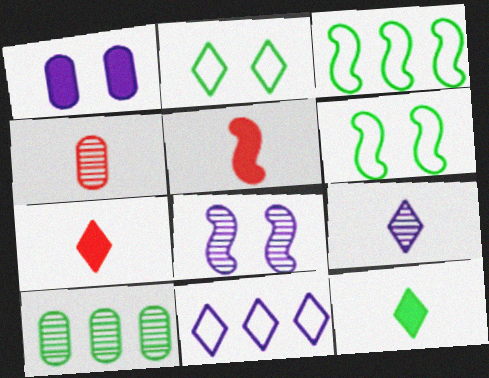[[3, 5, 8], 
[6, 10, 12]]